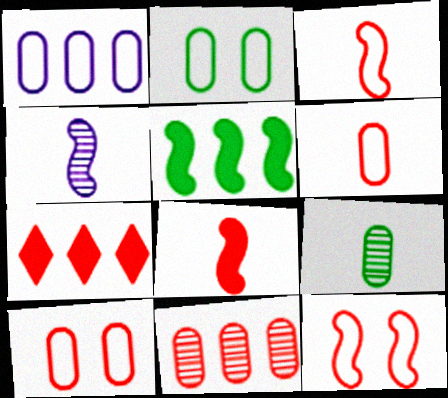[[1, 2, 6], 
[2, 4, 7], 
[4, 5, 12]]